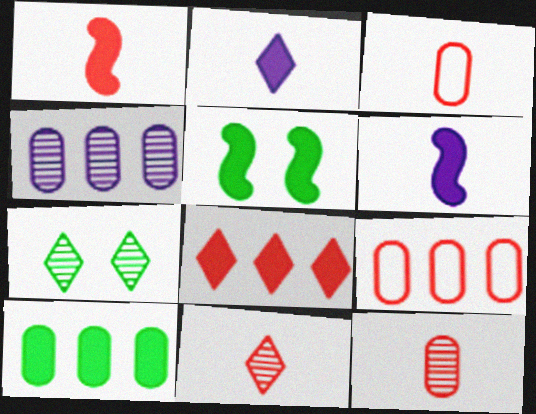[[1, 3, 11], 
[4, 9, 10], 
[6, 7, 9]]